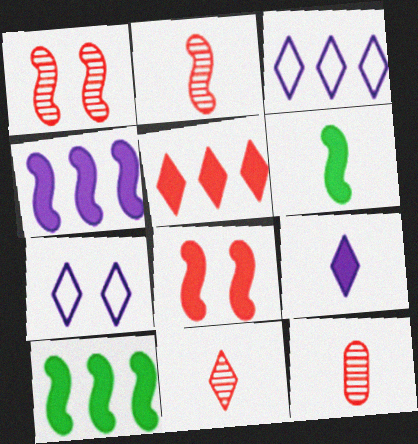[[2, 11, 12], 
[4, 6, 8], 
[7, 10, 12]]